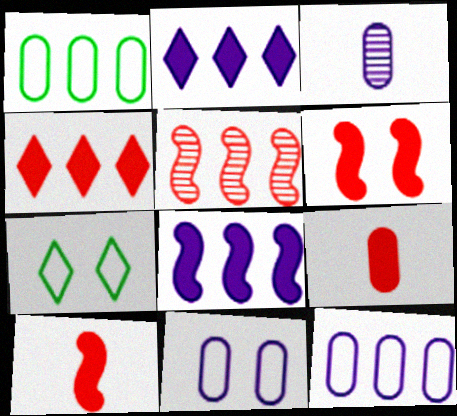[[1, 2, 5], 
[4, 6, 9]]